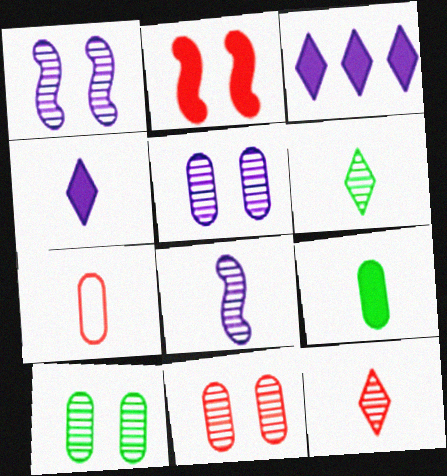[[2, 3, 9], 
[5, 10, 11]]